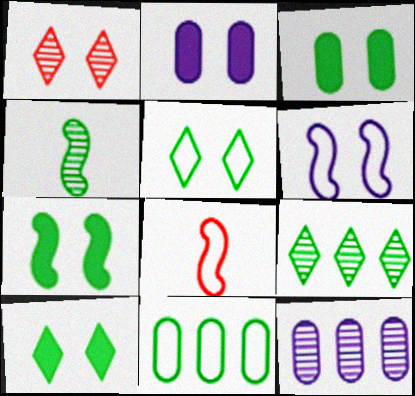[[1, 3, 6], 
[1, 4, 12], 
[2, 8, 9], 
[3, 7, 10], 
[4, 10, 11], 
[8, 10, 12]]